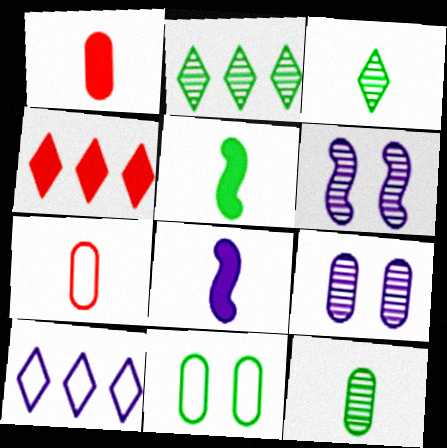[[2, 4, 10], 
[2, 5, 11], 
[3, 7, 8], 
[8, 9, 10]]